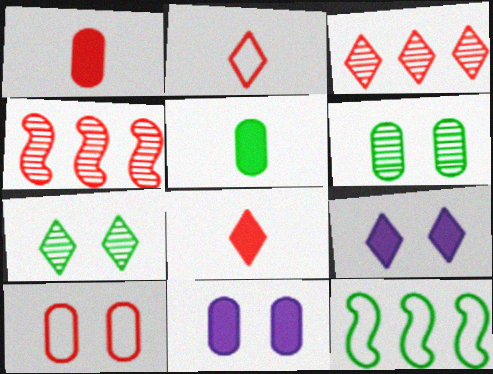[[4, 8, 10], 
[5, 7, 12], 
[6, 10, 11]]